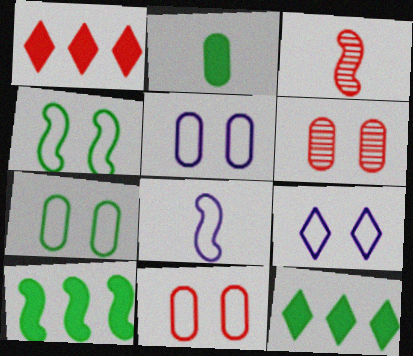[[1, 3, 11], 
[3, 5, 12], 
[4, 9, 11], 
[5, 7, 11], 
[6, 8, 12]]